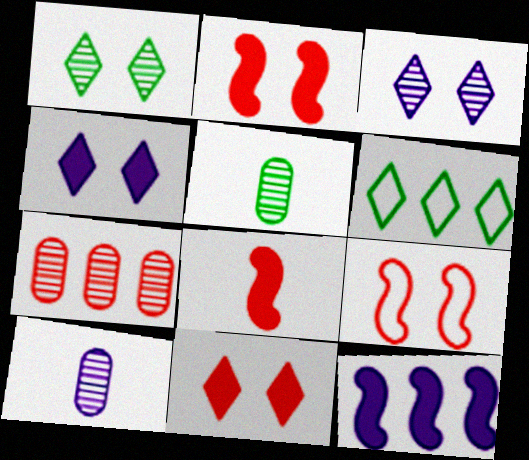[[2, 6, 10], 
[6, 7, 12]]